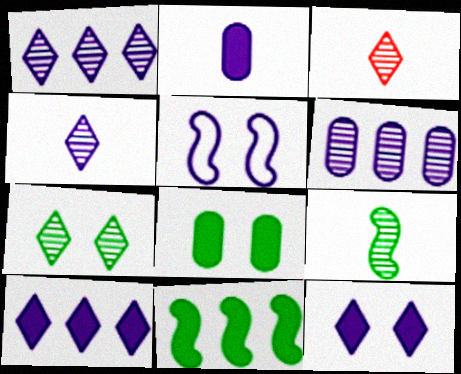[[1, 2, 5], 
[1, 3, 7]]